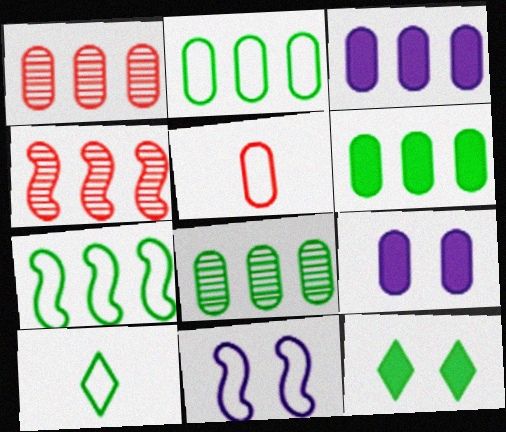[[1, 2, 3], 
[2, 6, 8], 
[4, 9, 10], 
[5, 8, 9]]